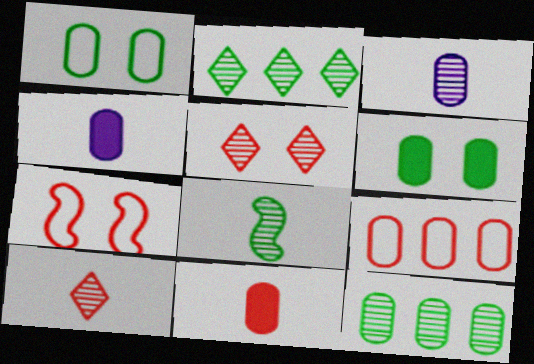[[2, 4, 7], 
[3, 6, 9], 
[3, 8, 10]]